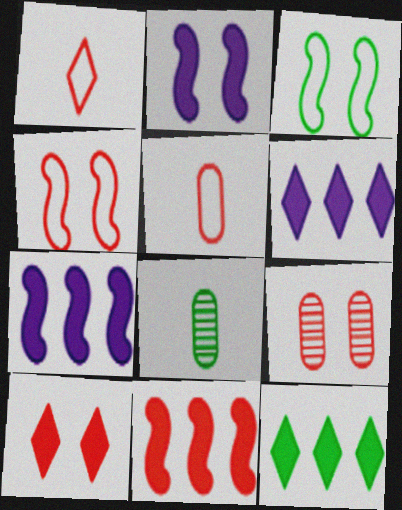[[1, 9, 11], 
[3, 8, 12], 
[4, 6, 8], 
[4, 9, 10]]